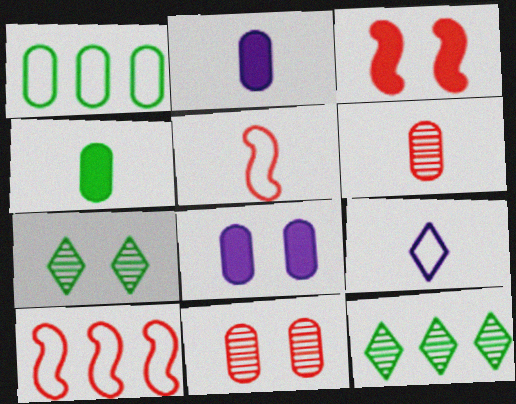[[1, 2, 11], 
[1, 6, 8], 
[2, 7, 10], 
[5, 8, 12]]